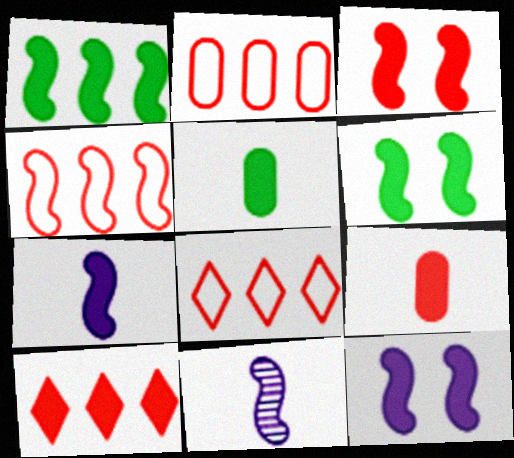[[1, 3, 7], 
[2, 4, 8], 
[3, 6, 12], 
[3, 9, 10], 
[4, 6, 11], 
[5, 10, 12]]